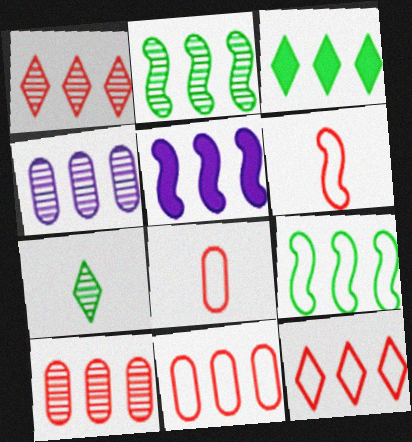[[1, 2, 4]]